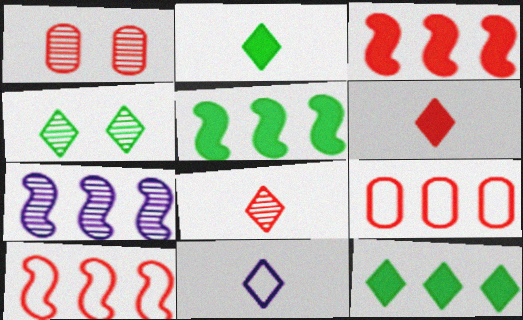[[1, 5, 11], 
[1, 6, 10], 
[2, 8, 11], 
[5, 7, 10], 
[7, 9, 12]]